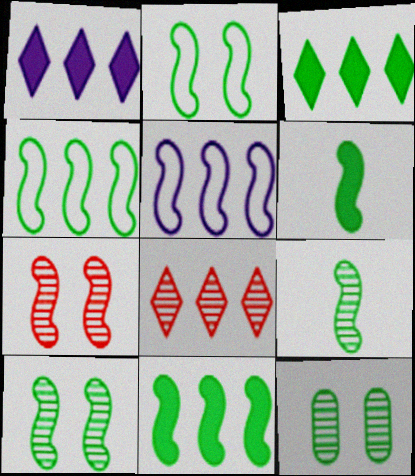[[2, 9, 11], 
[4, 6, 10], 
[5, 6, 7]]